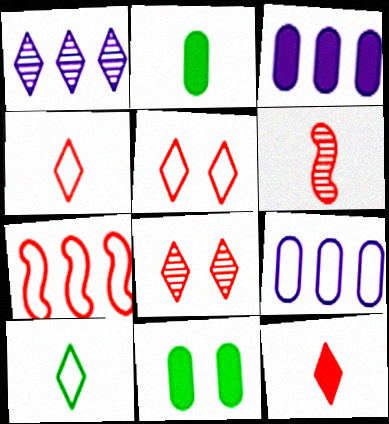[]